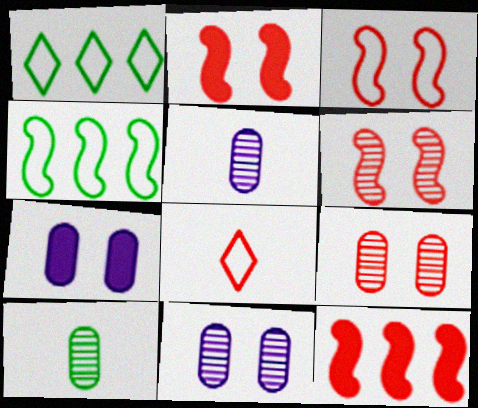[[1, 2, 5], 
[2, 3, 6], 
[8, 9, 12]]